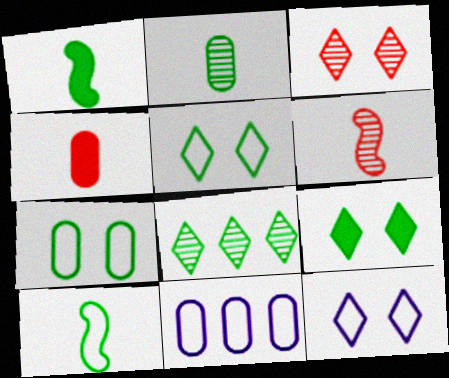[[1, 3, 11], 
[1, 7, 8], 
[3, 9, 12], 
[6, 9, 11]]